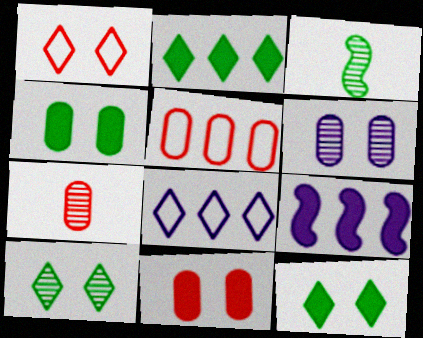[[3, 8, 11], 
[5, 7, 11]]